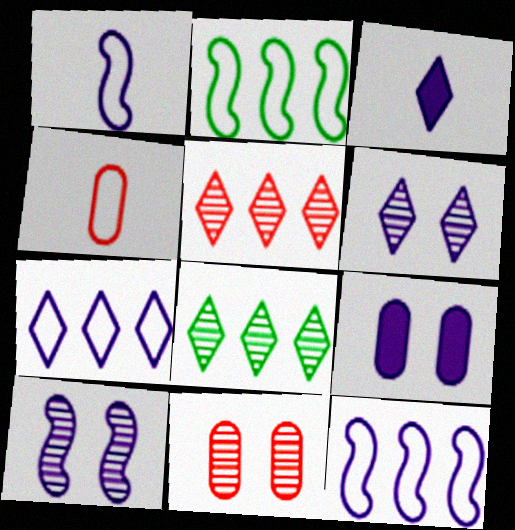[[2, 3, 11], 
[3, 6, 7]]